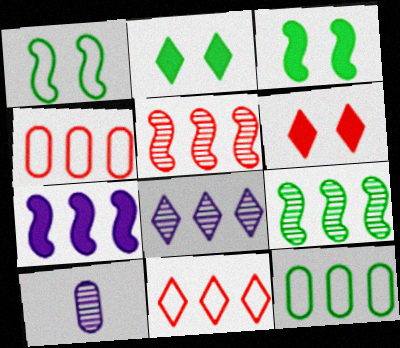[[3, 10, 11]]